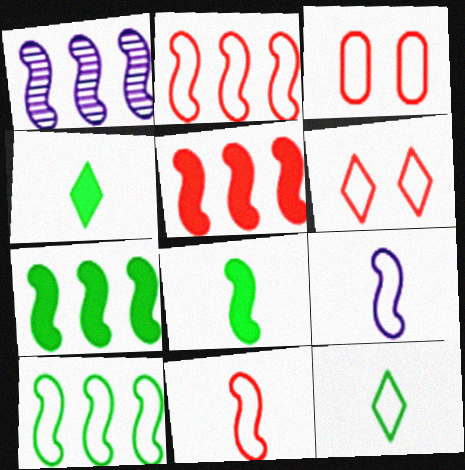[[1, 2, 7], 
[1, 3, 4], 
[1, 5, 10]]